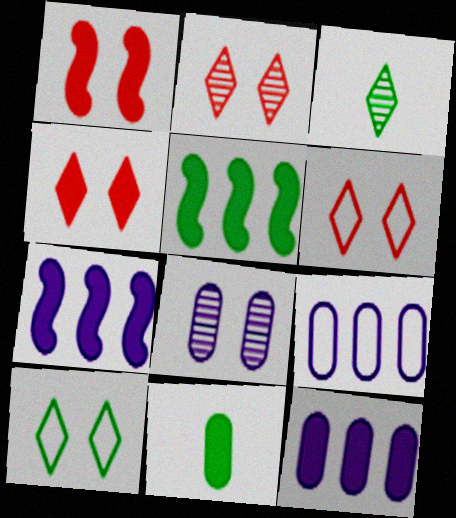[[1, 3, 9], 
[1, 8, 10], 
[2, 4, 6], 
[4, 7, 11]]